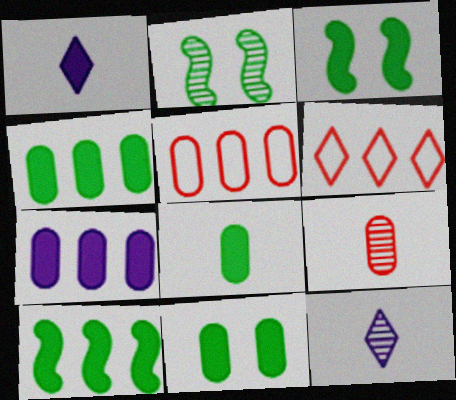[[1, 2, 5], 
[3, 5, 12], 
[4, 8, 11]]